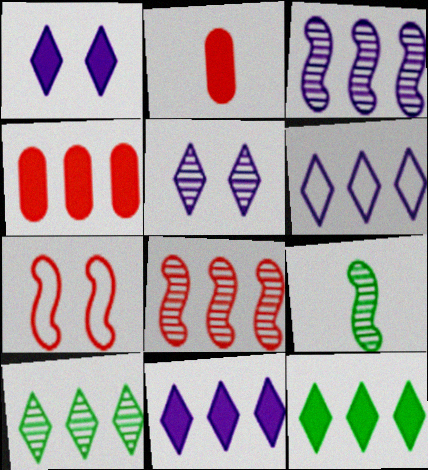[]